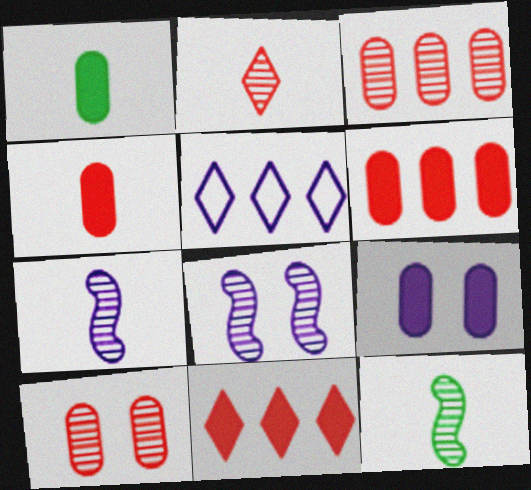[[1, 6, 9], 
[5, 7, 9]]